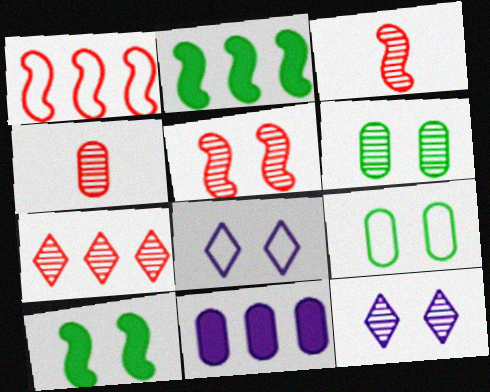[[2, 4, 8], 
[4, 5, 7], 
[4, 9, 11], 
[5, 6, 12]]